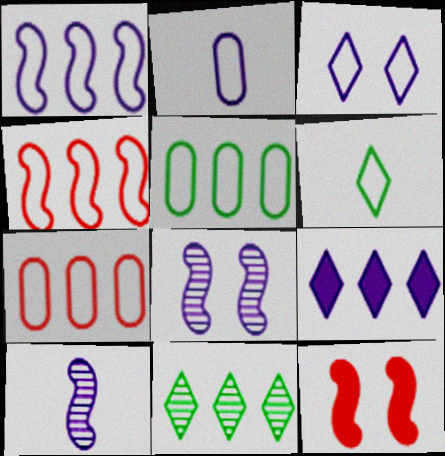[[1, 2, 3], 
[2, 8, 9], 
[2, 11, 12]]